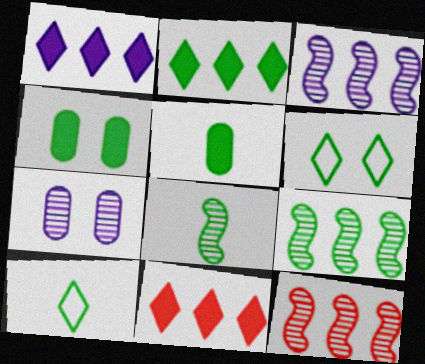[[1, 2, 11], 
[3, 9, 12], 
[4, 9, 10], 
[5, 6, 9], 
[5, 8, 10]]